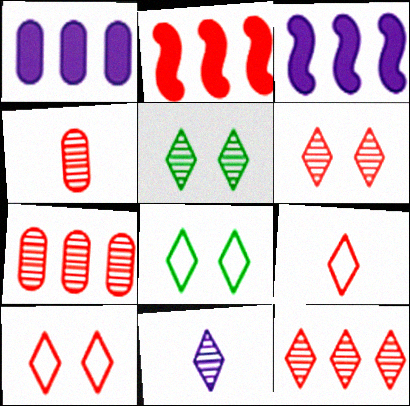[[2, 4, 10], 
[3, 4, 8], 
[5, 11, 12]]